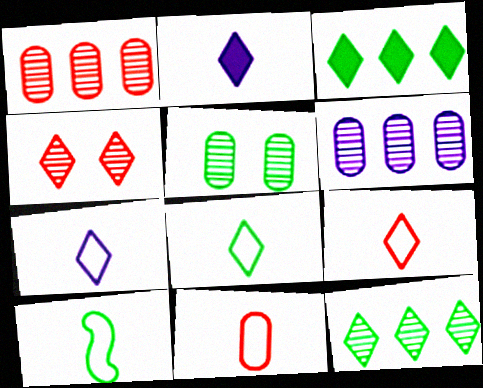[[3, 4, 7], 
[3, 5, 10], 
[7, 8, 9], 
[7, 10, 11]]